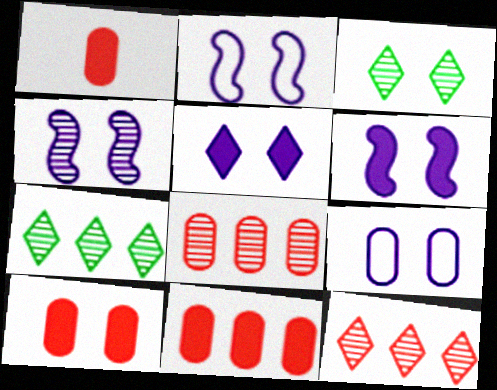[[1, 2, 7], 
[1, 10, 11], 
[2, 3, 10], 
[2, 4, 6], 
[4, 5, 9]]